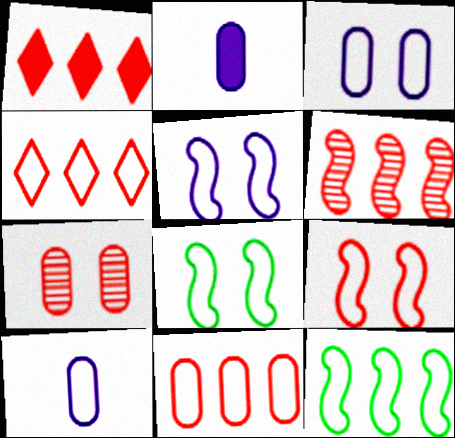[[1, 6, 11], 
[4, 8, 10], 
[5, 8, 9]]